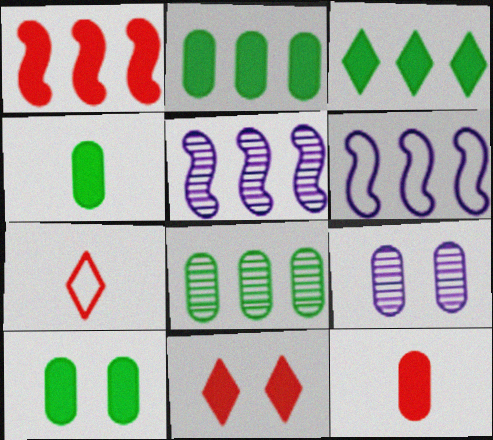[[1, 11, 12], 
[2, 4, 10], 
[5, 7, 10]]